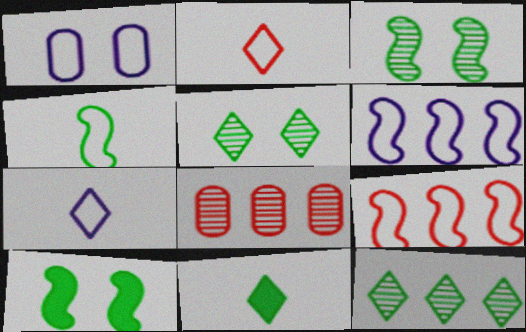[[1, 6, 7], 
[7, 8, 10]]